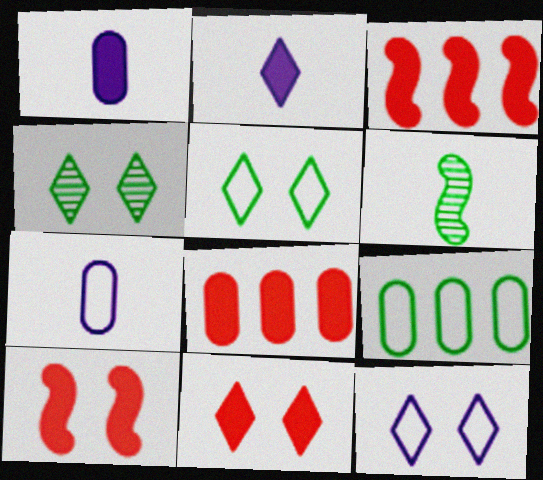[[3, 4, 7], 
[4, 11, 12], 
[6, 8, 12]]